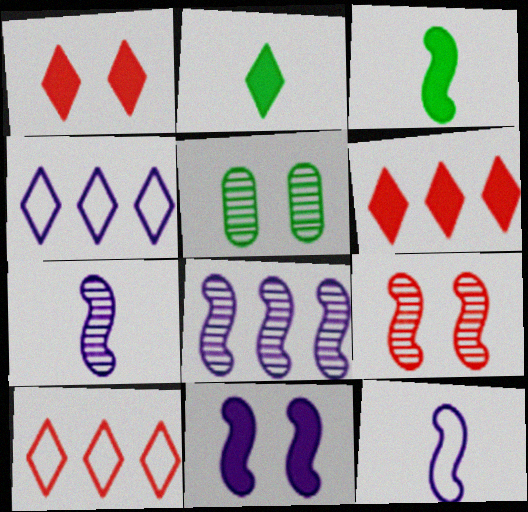[[5, 6, 12], 
[8, 11, 12]]